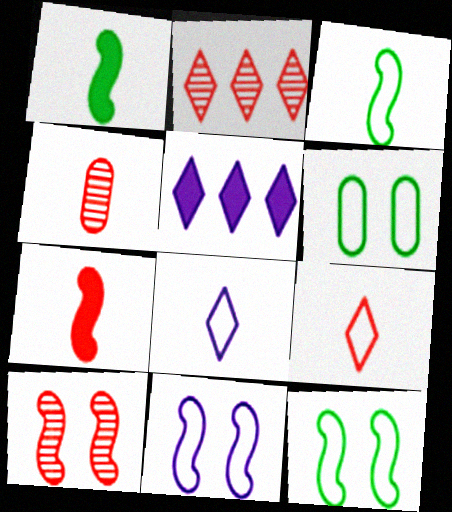[[1, 4, 8], 
[2, 4, 10], 
[4, 5, 12], 
[4, 7, 9]]